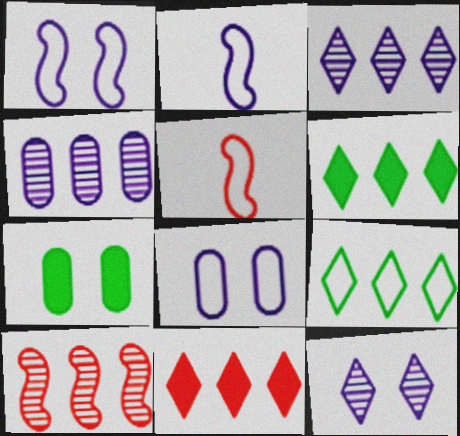[[3, 5, 7], 
[3, 9, 11], 
[5, 8, 9]]